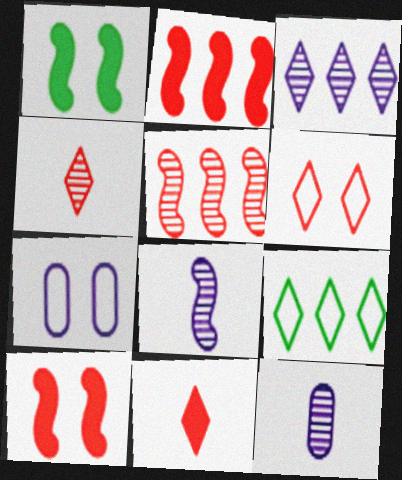[[9, 10, 12]]